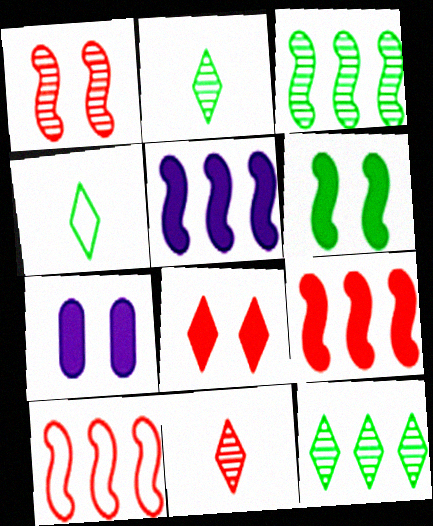[[2, 7, 10], 
[3, 5, 10], 
[6, 7, 8]]